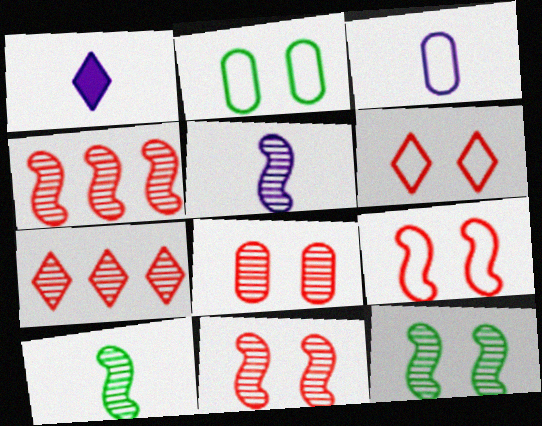[[1, 2, 4], 
[1, 3, 5], 
[4, 5, 12]]